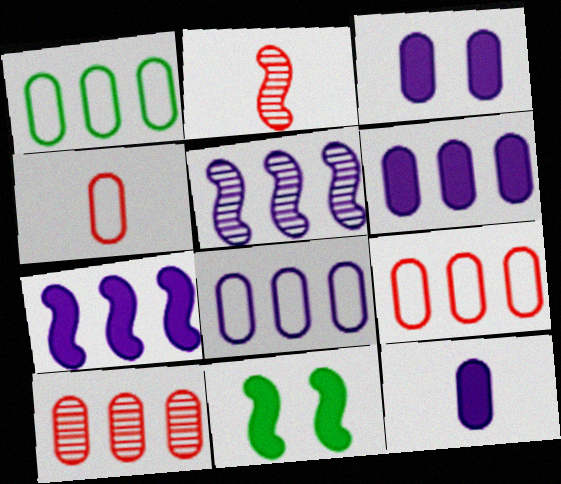[[1, 6, 10], 
[1, 8, 9], 
[3, 6, 12]]